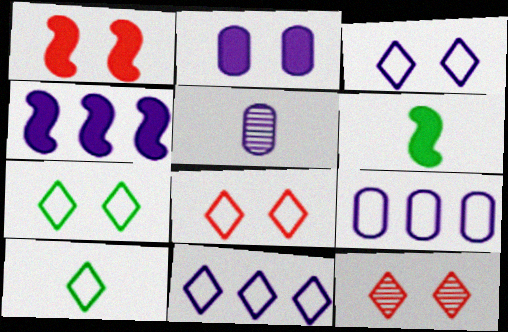[[1, 4, 6], 
[2, 5, 9], 
[3, 4, 5], 
[3, 7, 8], 
[6, 9, 12], 
[8, 10, 11]]